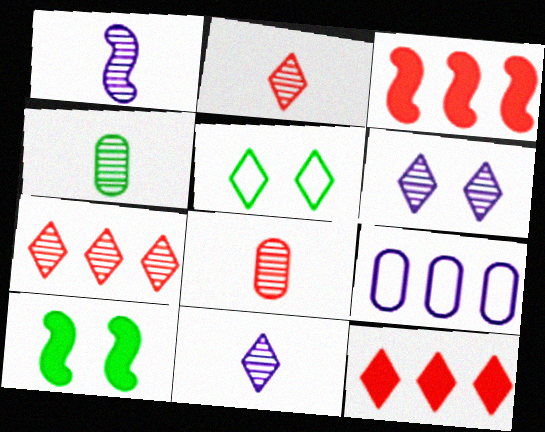[[1, 2, 4], 
[2, 9, 10], 
[5, 11, 12]]